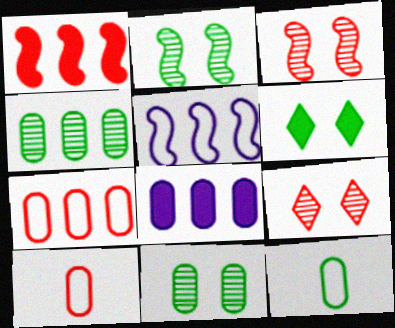[[1, 9, 10], 
[4, 7, 8], 
[8, 10, 11]]